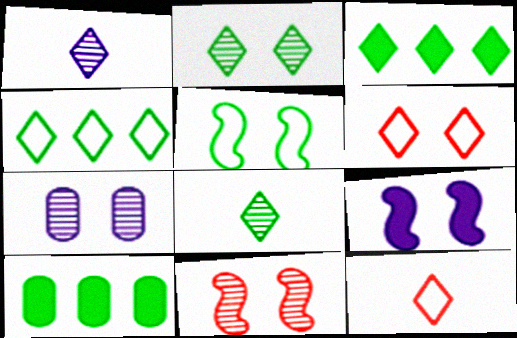[[1, 3, 6], 
[2, 7, 11], 
[5, 8, 10], 
[5, 9, 11]]